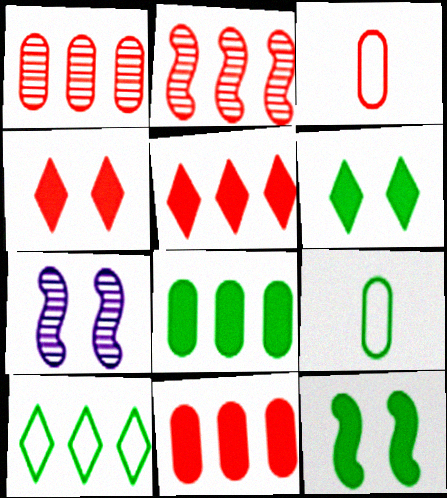[[2, 3, 4], 
[5, 7, 9]]